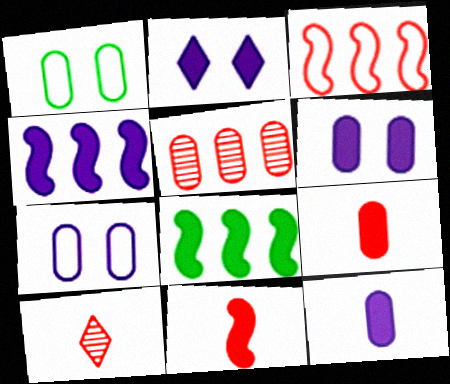[[1, 4, 10], 
[1, 5, 12], 
[2, 4, 12], 
[2, 8, 9], 
[7, 8, 10]]